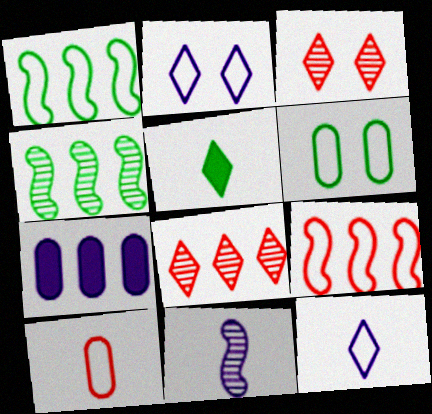[[1, 2, 10], 
[1, 7, 8], 
[2, 5, 8], 
[2, 7, 11], 
[4, 5, 6], 
[5, 10, 11], 
[6, 9, 12]]